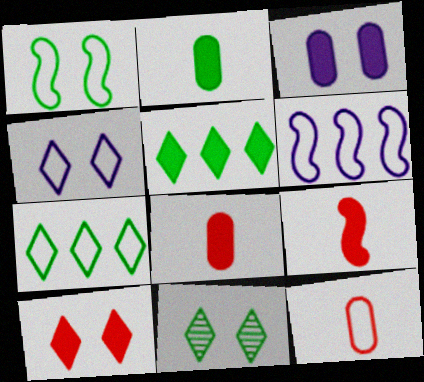[[3, 5, 9], 
[4, 10, 11], 
[6, 8, 11]]